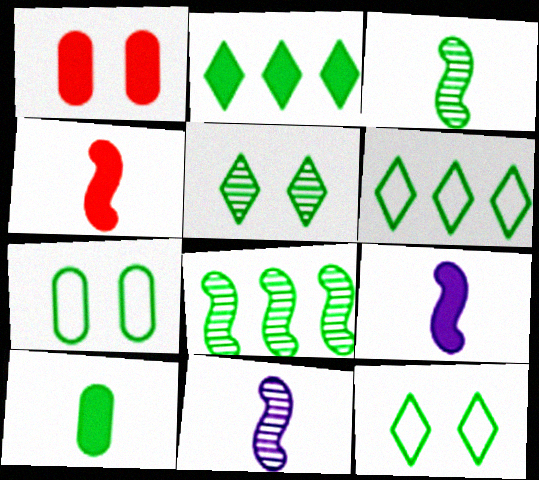[[1, 2, 9], 
[1, 6, 11], 
[2, 3, 7], 
[8, 10, 12]]